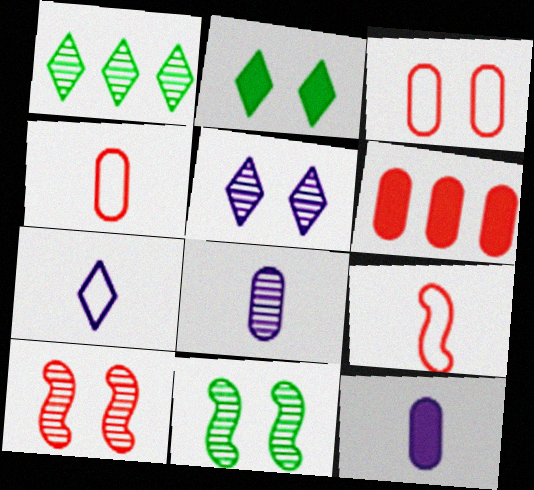[[1, 8, 10], 
[6, 7, 11]]